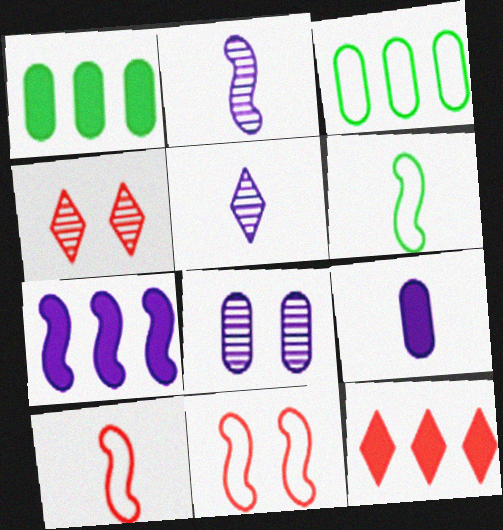[[1, 5, 11], 
[1, 7, 12], 
[6, 8, 12]]